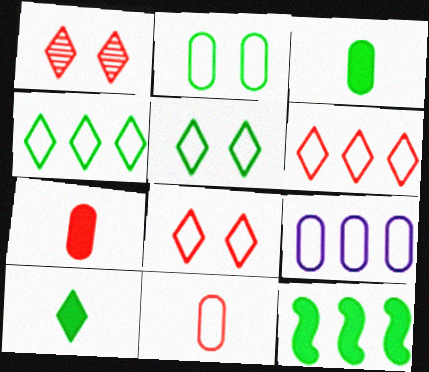[[2, 9, 11]]